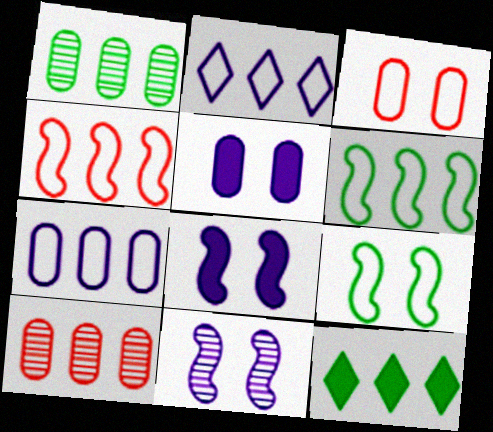[[1, 6, 12]]